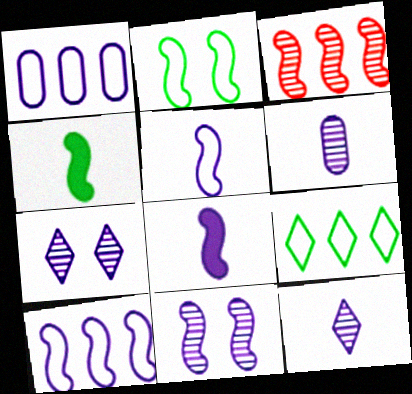[[1, 7, 8], 
[2, 3, 8], 
[8, 10, 11]]